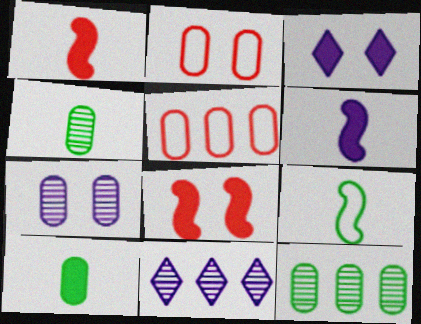[[5, 7, 10]]